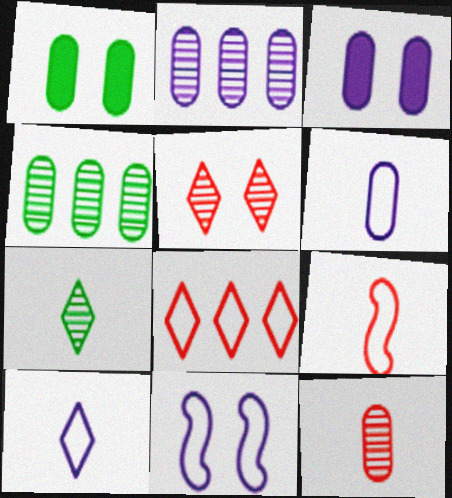[[1, 5, 11], 
[2, 3, 6]]